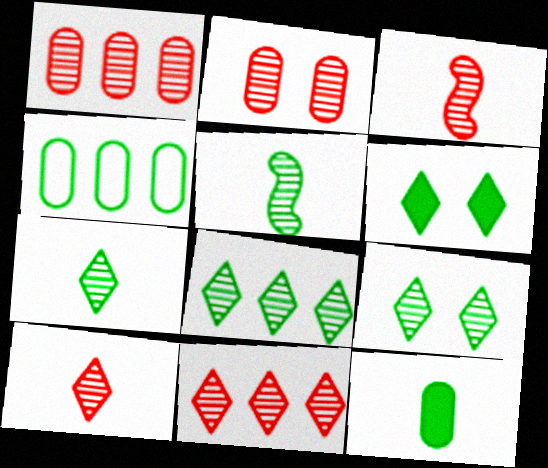[[2, 3, 11], 
[4, 5, 6], 
[7, 8, 9]]